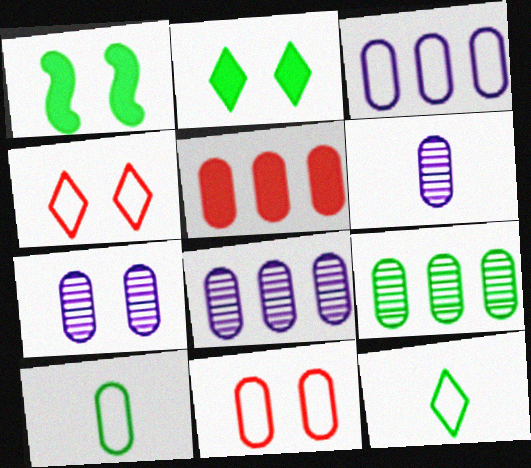[[1, 4, 7], 
[1, 9, 12], 
[3, 5, 9], 
[3, 10, 11], 
[5, 7, 10], 
[6, 7, 8]]